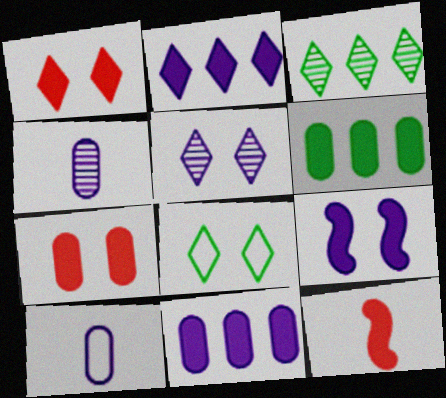[[1, 5, 8]]